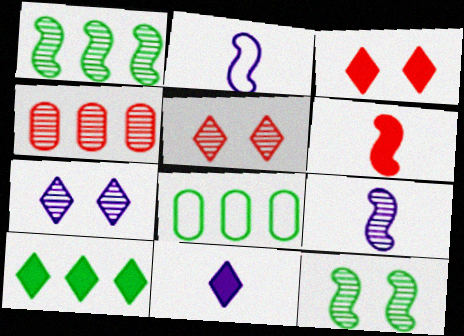[[1, 8, 10], 
[3, 8, 9], 
[3, 10, 11], 
[6, 7, 8]]